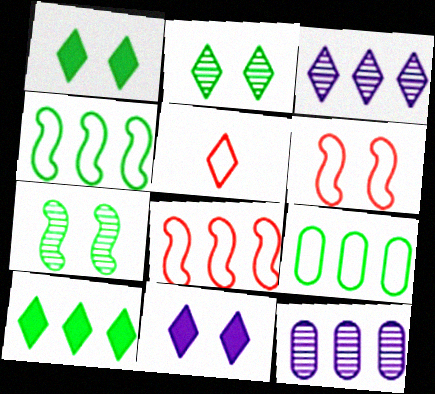[[1, 3, 5], 
[8, 10, 12]]